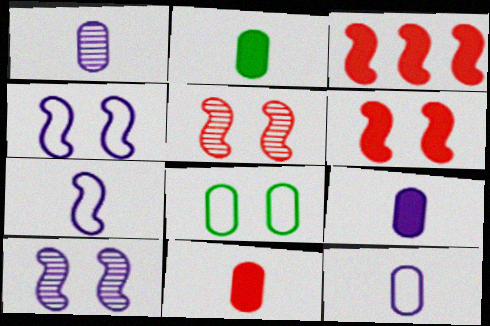[[1, 9, 12], 
[2, 9, 11]]